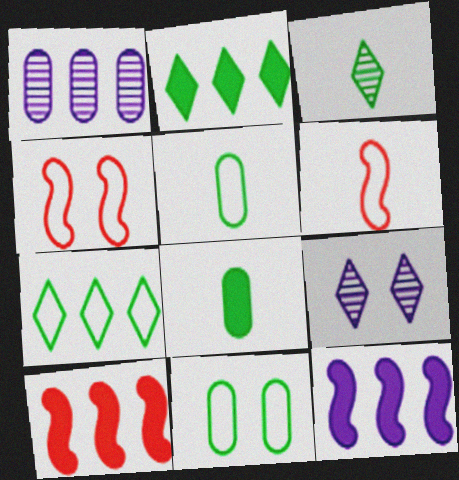[[1, 7, 10], 
[5, 9, 10]]